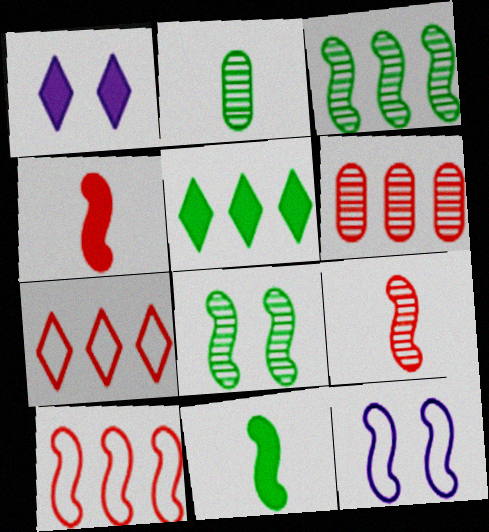[[1, 2, 10], 
[3, 4, 12]]